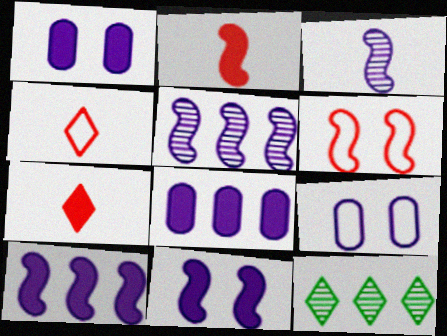[[2, 9, 12]]